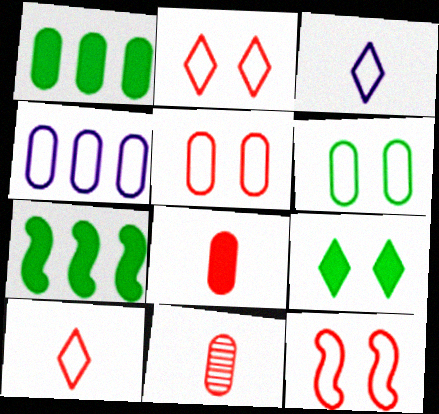[[2, 5, 12]]